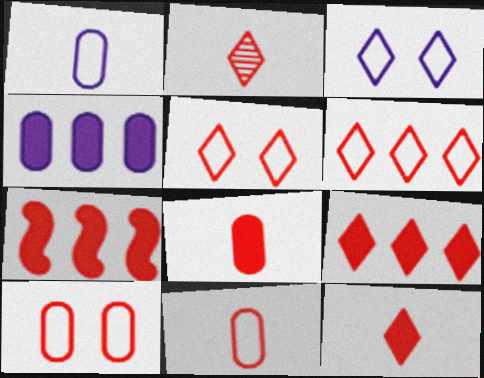[[2, 5, 9], 
[2, 7, 10]]